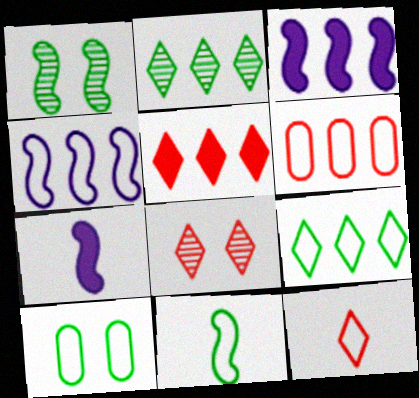[[2, 3, 6], 
[4, 6, 9], 
[4, 10, 12], 
[5, 8, 12], 
[9, 10, 11]]